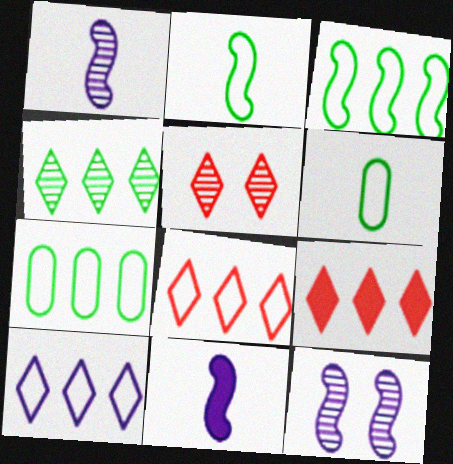[[4, 9, 10], 
[5, 7, 11], 
[6, 9, 12]]